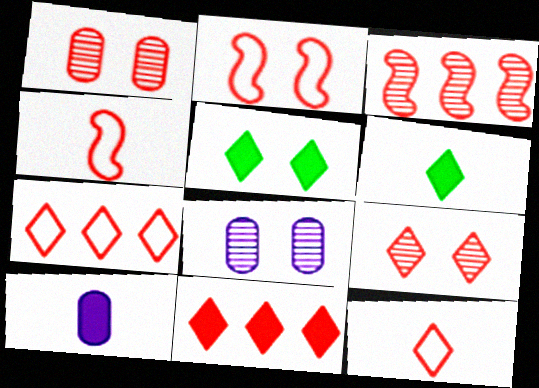[[1, 4, 11], 
[2, 5, 8], 
[9, 11, 12]]